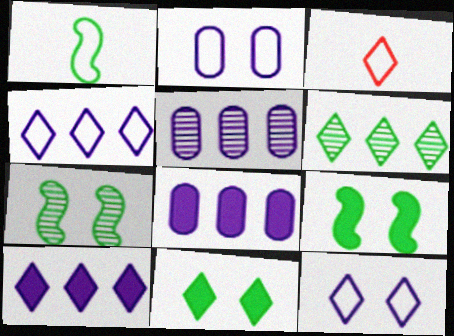[[3, 5, 9], 
[3, 7, 8]]